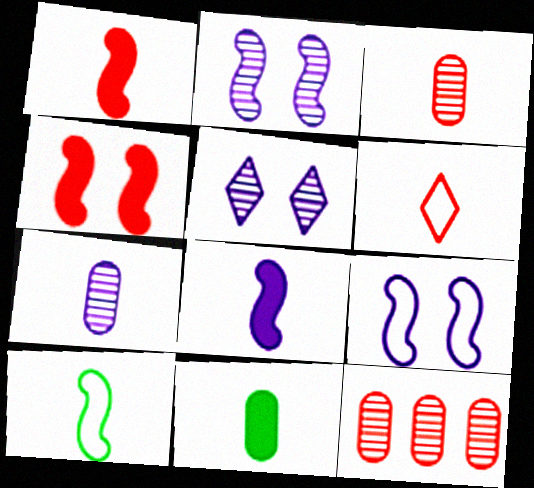[[1, 3, 6], 
[4, 6, 12]]